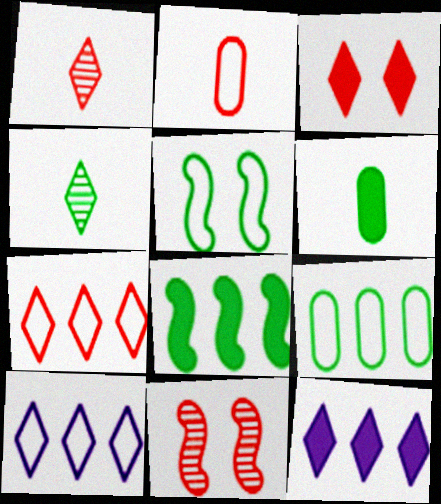[[1, 3, 7], 
[2, 5, 10], 
[3, 4, 10], 
[6, 10, 11]]